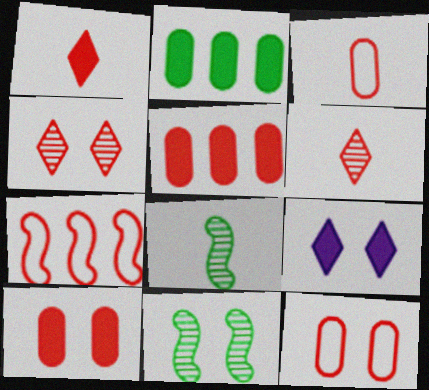[[6, 7, 10], 
[9, 11, 12]]